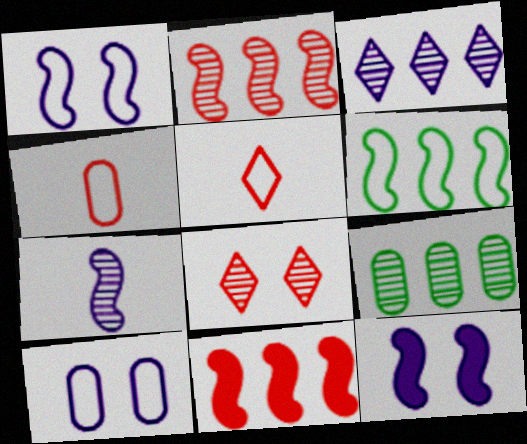[[2, 3, 9], 
[4, 8, 11], 
[5, 6, 10], 
[5, 9, 12], 
[7, 8, 9]]